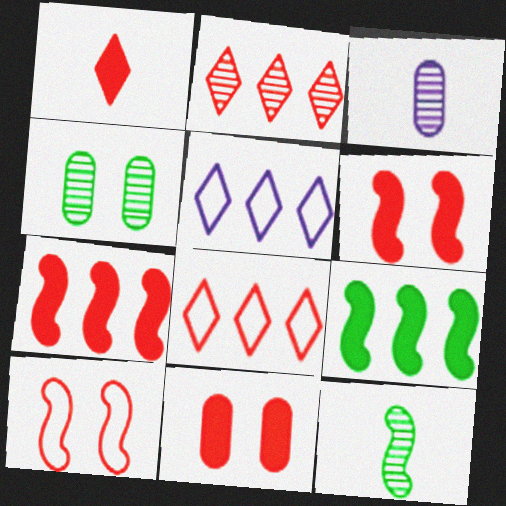[[1, 7, 11], 
[5, 11, 12]]